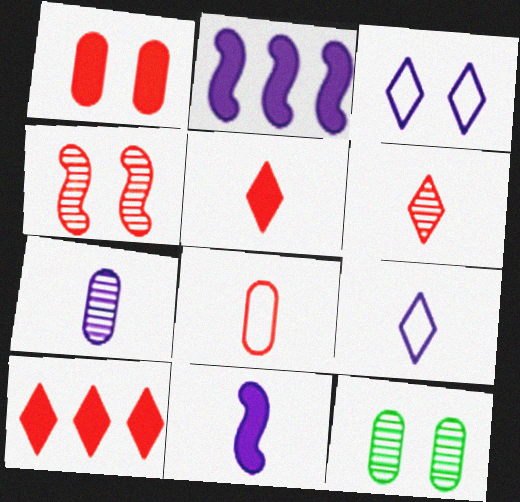[[2, 3, 7], 
[4, 8, 10], 
[7, 9, 11]]